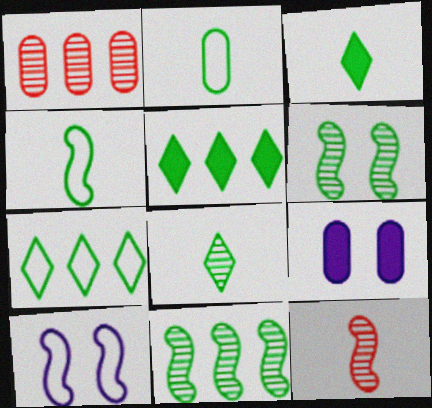[[1, 2, 9], 
[1, 3, 10], 
[2, 5, 6], 
[7, 9, 12]]